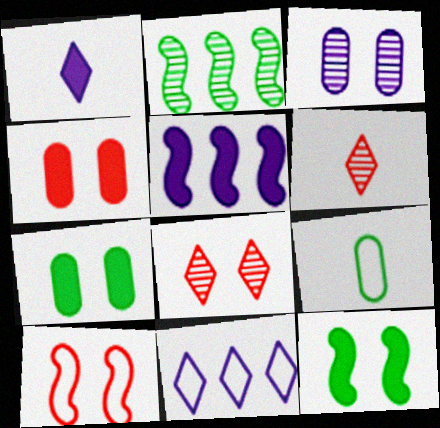[[2, 3, 6], 
[4, 8, 10], 
[5, 8, 9], 
[9, 10, 11]]